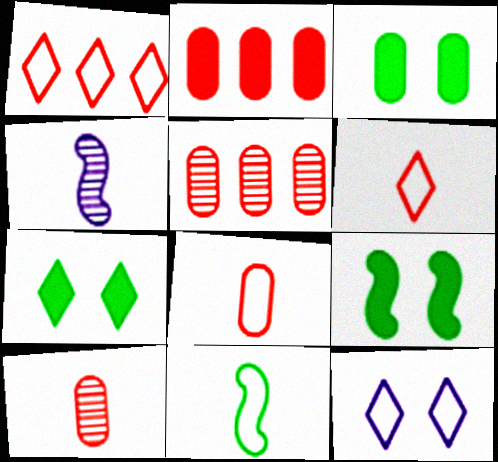[[1, 3, 4], 
[3, 7, 9]]